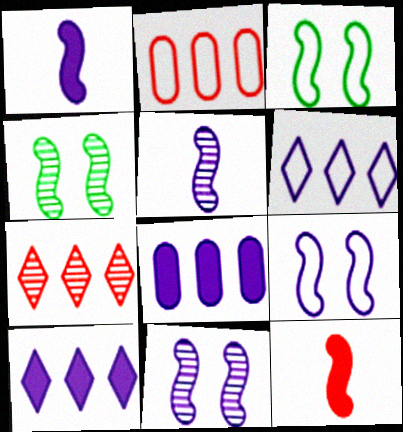[]